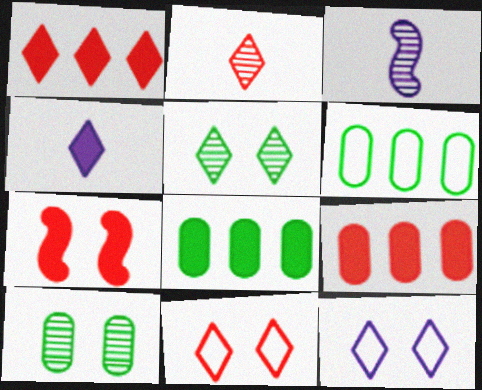[[1, 2, 11], 
[3, 8, 11], 
[4, 7, 8], 
[7, 10, 12]]